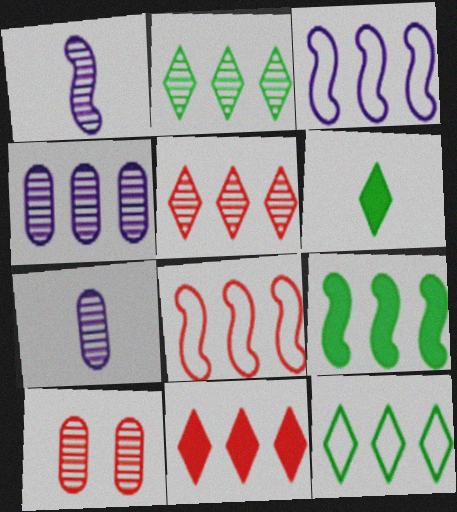[[1, 2, 10], 
[3, 6, 10]]